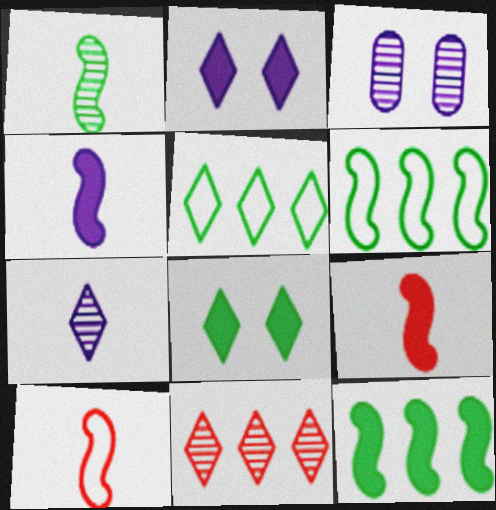[[1, 3, 11], 
[1, 4, 10], 
[3, 5, 9]]